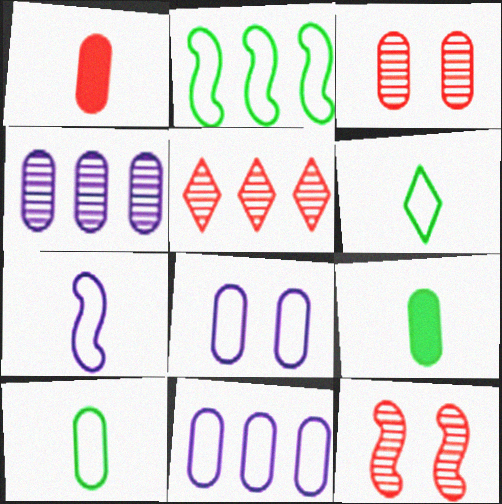[[3, 9, 11]]